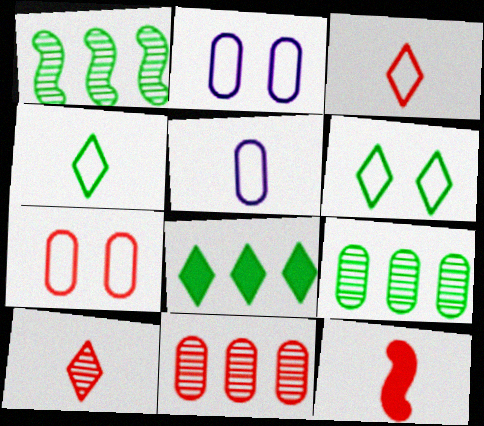[]